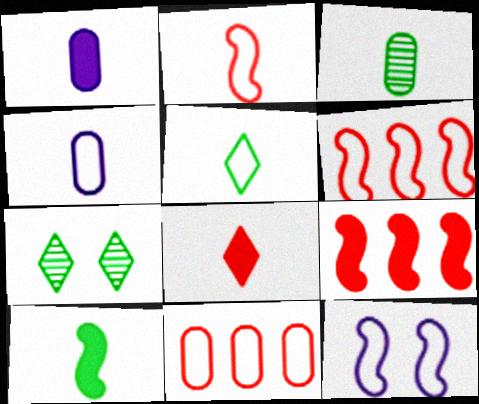[[1, 6, 7], 
[1, 8, 10], 
[2, 4, 5], 
[3, 5, 10], 
[4, 7, 9], 
[5, 11, 12]]